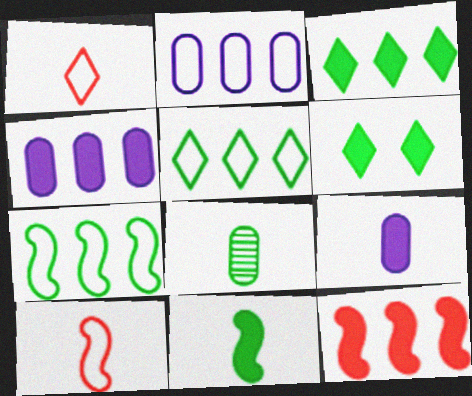[[3, 4, 12], 
[6, 7, 8], 
[6, 9, 12]]